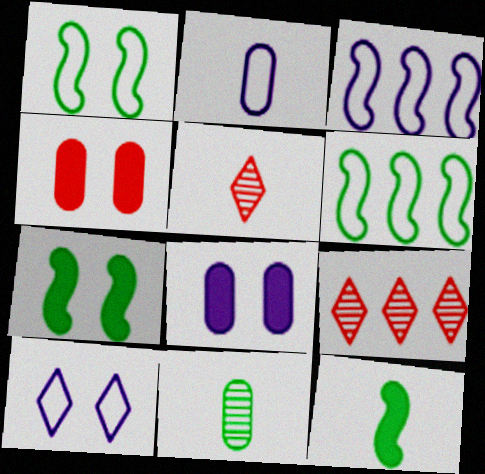[[2, 3, 10], 
[2, 5, 12], 
[2, 7, 9], 
[5, 6, 8]]